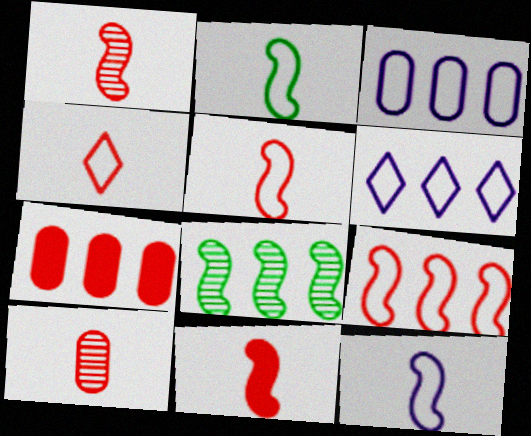[[1, 5, 11], 
[2, 5, 12], 
[4, 10, 11], 
[6, 7, 8]]